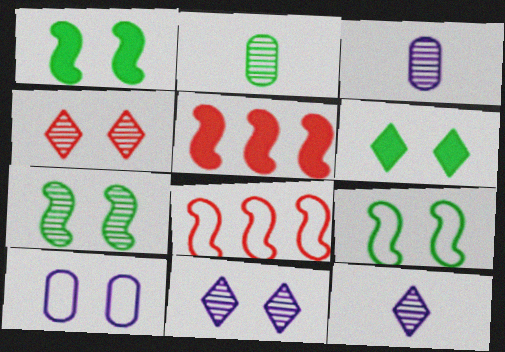[[1, 4, 10], 
[1, 7, 9], 
[3, 6, 8]]